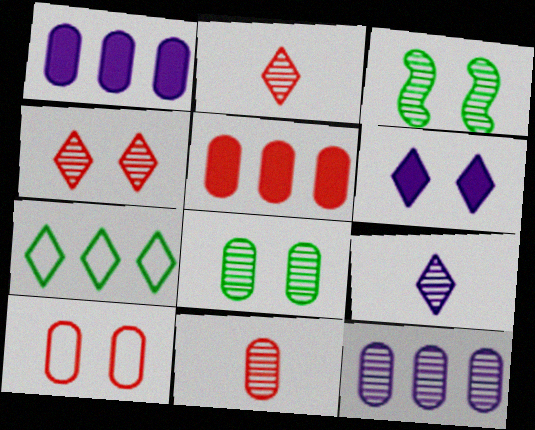[[2, 3, 12], 
[2, 6, 7], 
[3, 6, 10], 
[5, 10, 11], 
[8, 11, 12]]